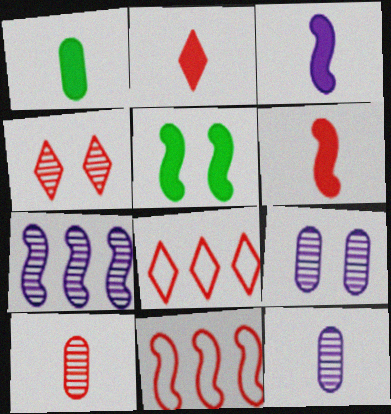[[1, 2, 3], 
[2, 4, 8], 
[5, 8, 12]]